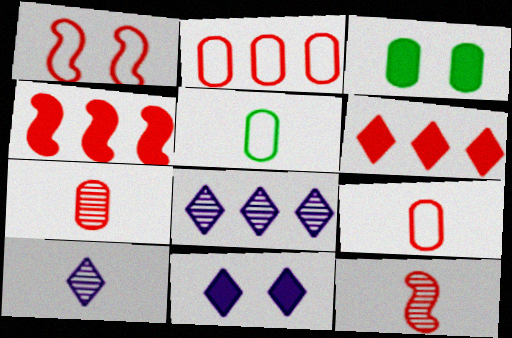[[1, 4, 12], 
[1, 6, 7]]